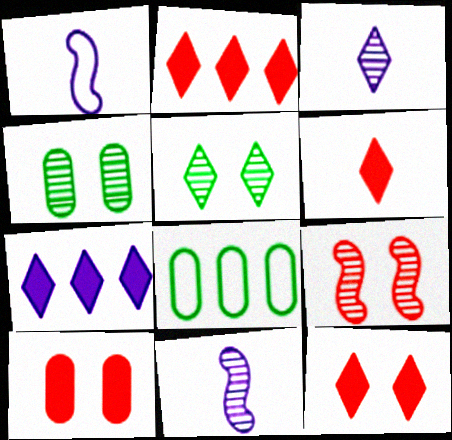[[1, 2, 4], 
[2, 6, 12], 
[8, 11, 12]]